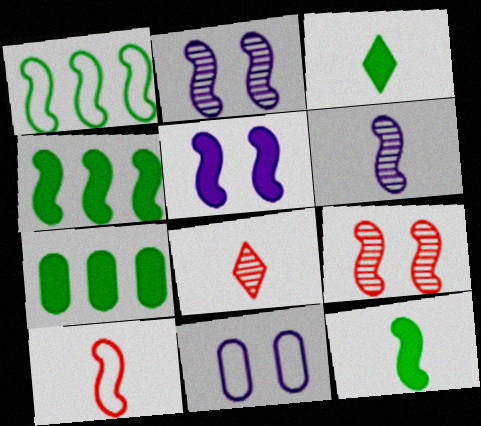[[2, 4, 10], 
[4, 8, 11], 
[6, 10, 12]]